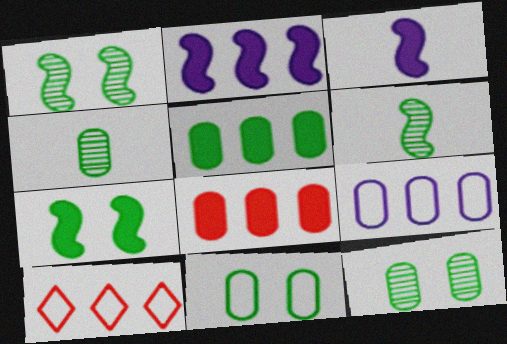[[3, 10, 12], 
[4, 5, 11]]